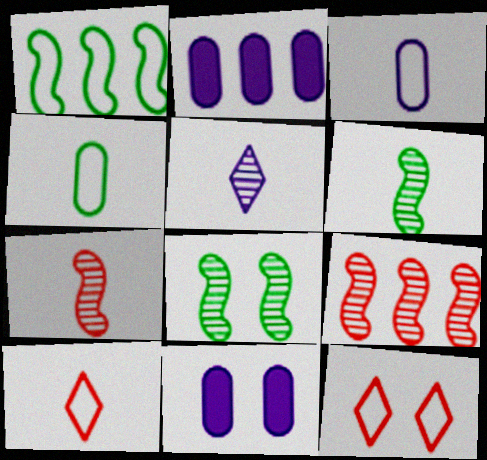[[1, 3, 12], 
[2, 6, 12], 
[2, 8, 10], 
[8, 11, 12]]